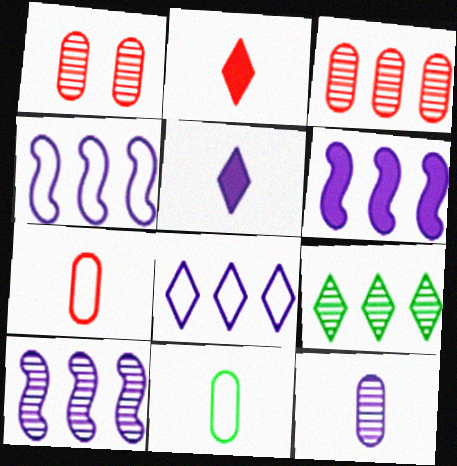[[3, 9, 10], 
[4, 6, 10]]